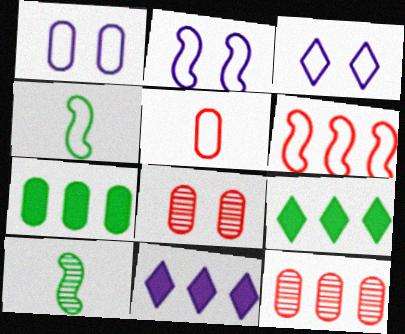[[1, 2, 3], 
[2, 4, 6], 
[4, 8, 11]]